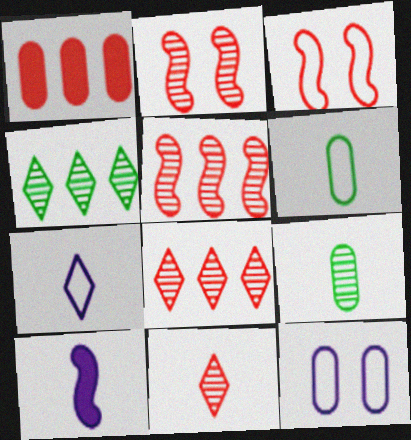[[1, 3, 11], 
[1, 9, 12], 
[6, 10, 11]]